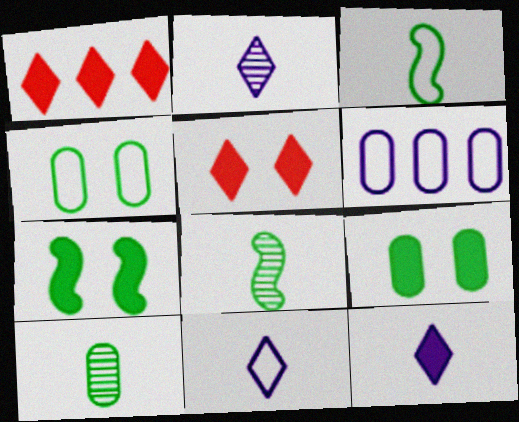[[2, 11, 12], 
[5, 6, 8]]